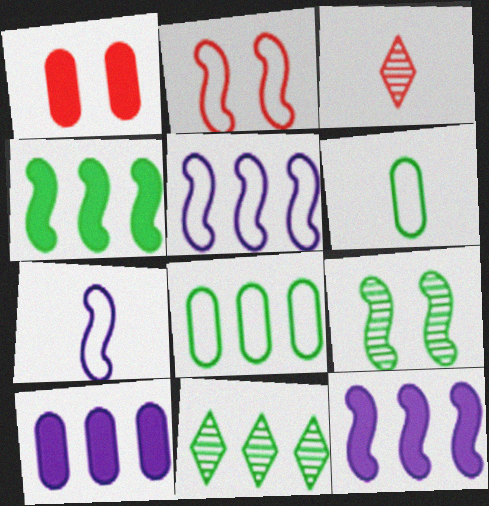[[1, 7, 11], 
[4, 8, 11]]